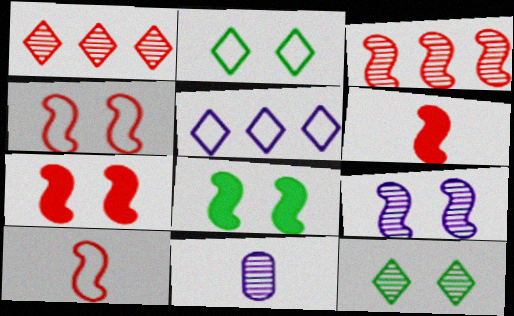[[3, 4, 6], 
[3, 7, 10], 
[3, 11, 12], 
[4, 8, 9]]